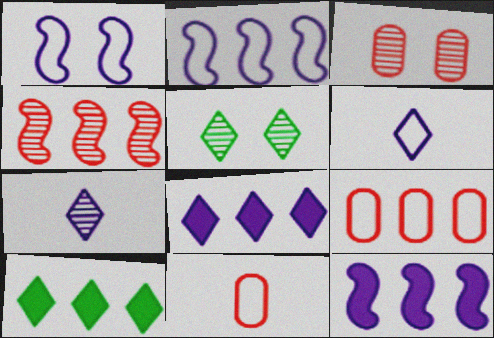[[5, 11, 12]]